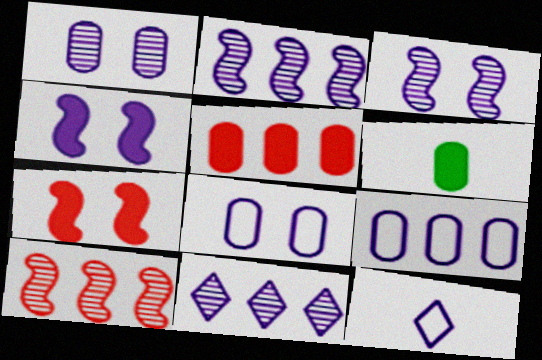[]